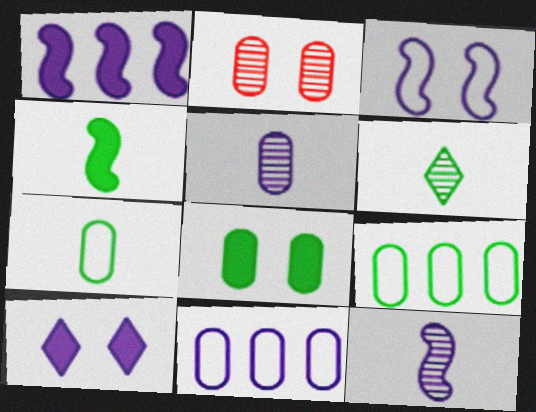[[1, 3, 12], 
[4, 6, 7], 
[10, 11, 12]]